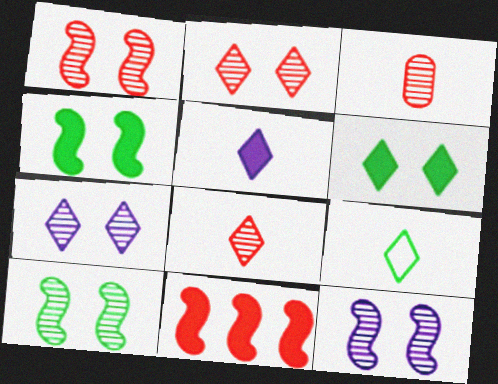[[1, 10, 12], 
[5, 8, 9]]